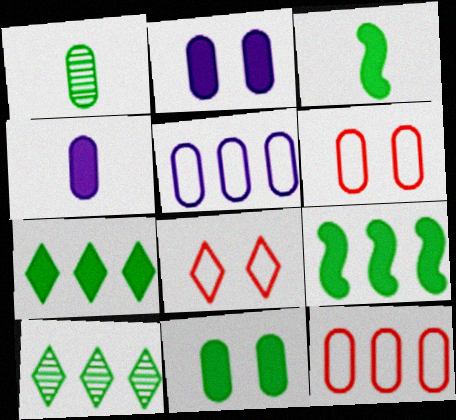[[1, 2, 12], 
[3, 7, 11]]